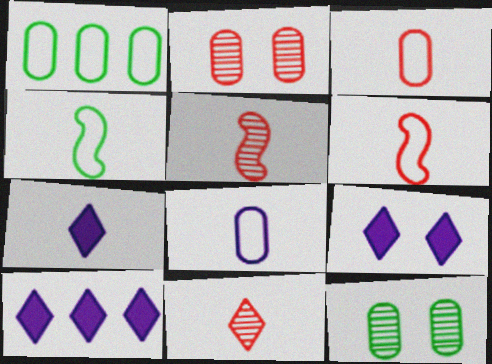[[1, 5, 9], 
[2, 4, 10], 
[6, 10, 12], 
[7, 9, 10]]